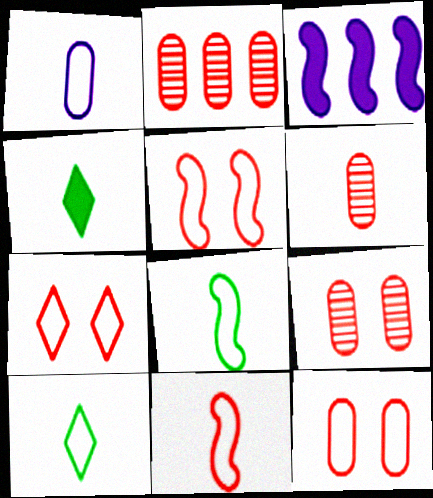[[1, 10, 11], 
[2, 6, 9], 
[3, 9, 10], 
[5, 7, 12]]